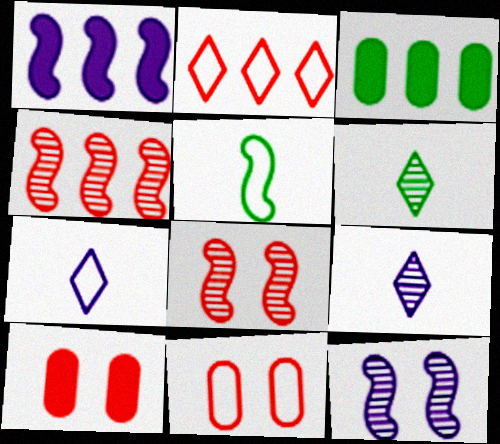[[1, 5, 8], 
[1, 6, 11], 
[3, 7, 8]]